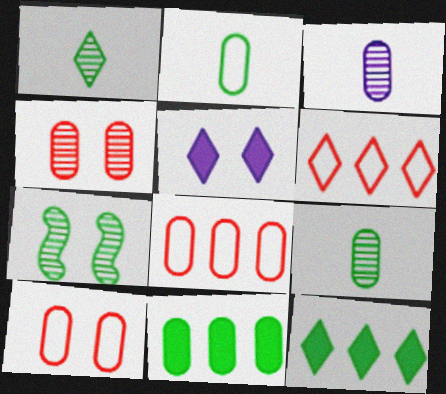[[1, 5, 6], 
[2, 7, 12], 
[3, 10, 11], 
[5, 7, 10]]